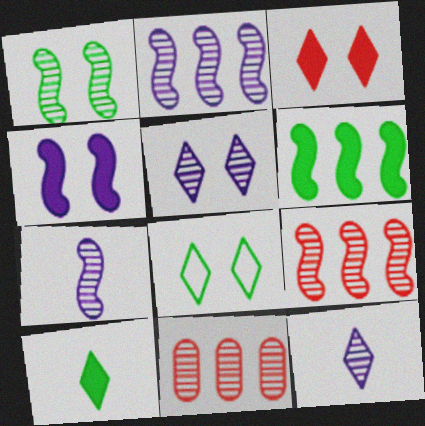[[1, 7, 9], 
[1, 11, 12], 
[3, 5, 8]]